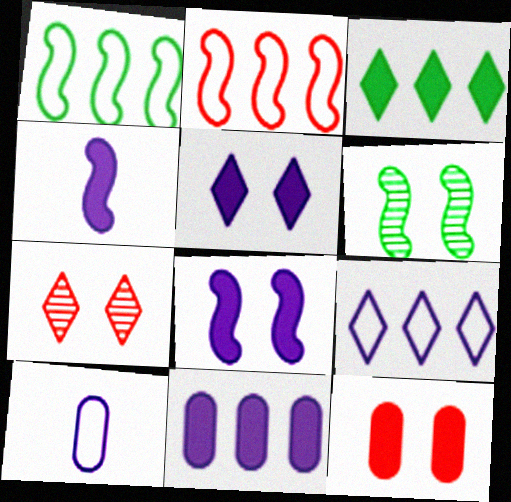[[2, 4, 6], 
[3, 4, 12], 
[4, 5, 11]]